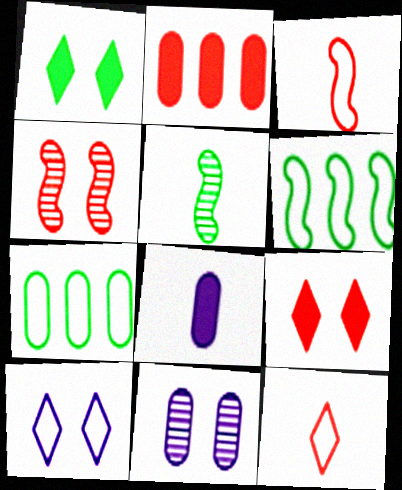[[1, 5, 7], 
[2, 4, 12], 
[2, 5, 10], 
[3, 7, 10], 
[5, 8, 12]]